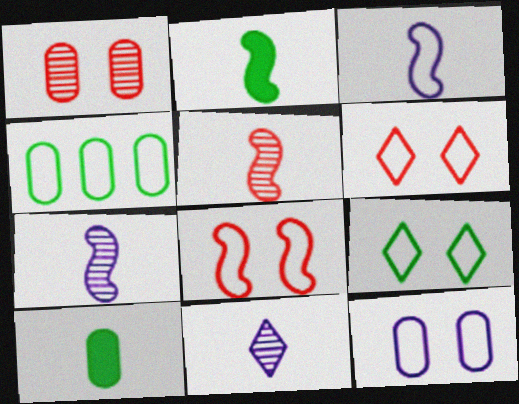[[2, 3, 5], 
[3, 4, 6], 
[8, 9, 12]]